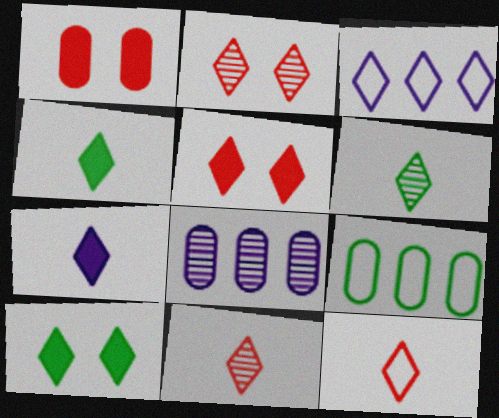[[2, 3, 4], 
[3, 5, 6], 
[3, 10, 11], 
[6, 7, 12]]